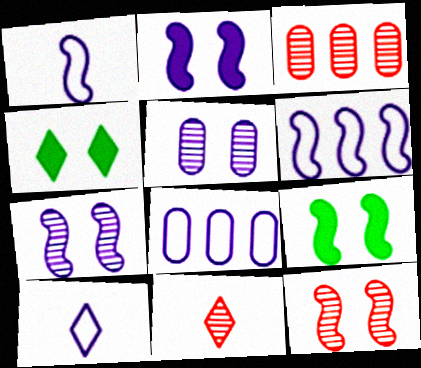[[1, 3, 4], 
[3, 9, 10], 
[3, 11, 12], 
[8, 9, 11]]